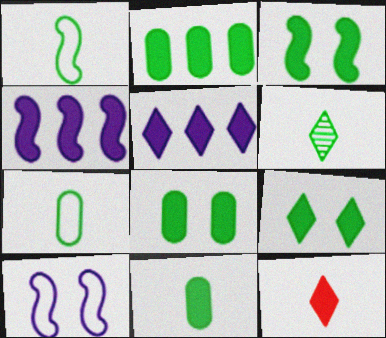[[1, 6, 11], 
[2, 8, 11], 
[3, 8, 9], 
[4, 8, 12], 
[5, 9, 12]]